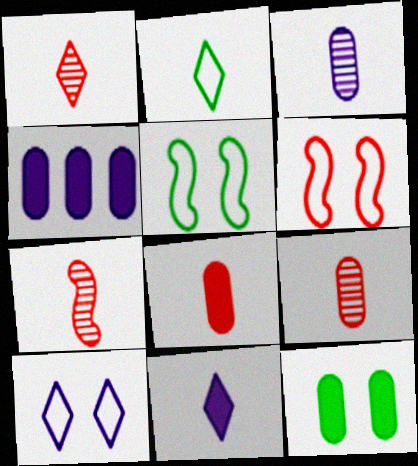[[1, 2, 11], 
[1, 4, 5], 
[1, 7, 9], 
[4, 8, 12]]